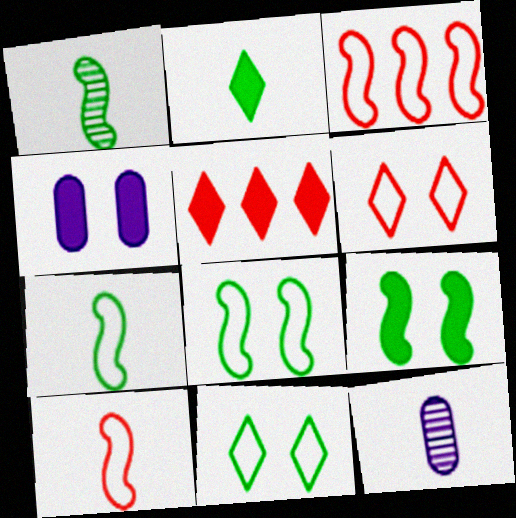[[2, 10, 12], 
[5, 8, 12]]